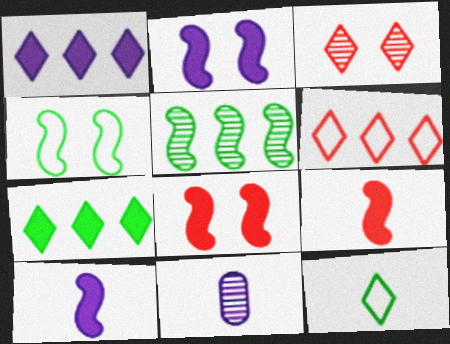[[1, 3, 12], 
[3, 5, 11], 
[9, 11, 12]]